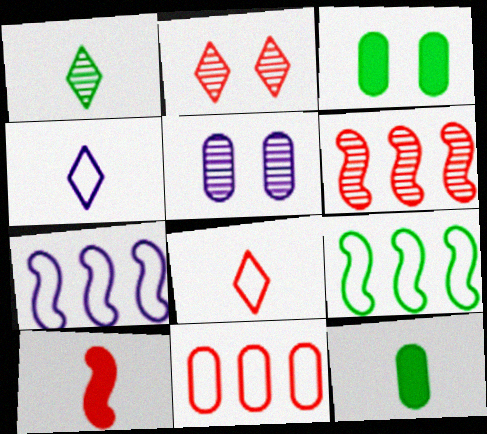[[1, 3, 9], 
[1, 5, 6], 
[2, 7, 12], 
[2, 10, 11], 
[3, 4, 6], 
[5, 11, 12]]